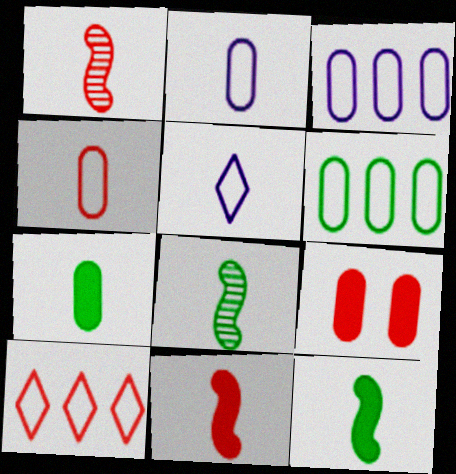[[1, 5, 7], 
[1, 9, 10]]